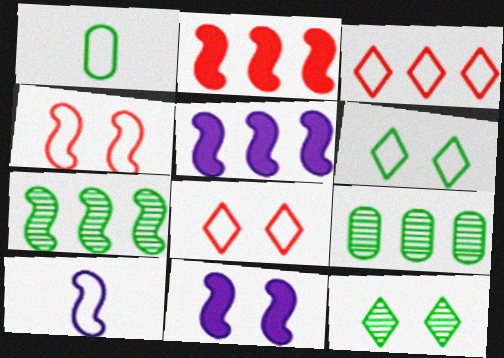[[3, 5, 9]]